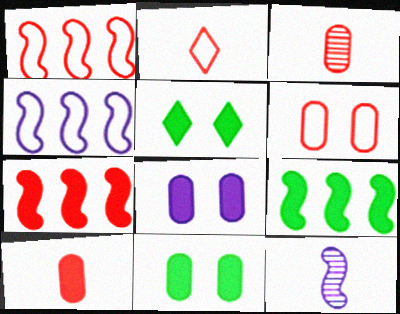[[1, 2, 6], 
[3, 4, 5]]